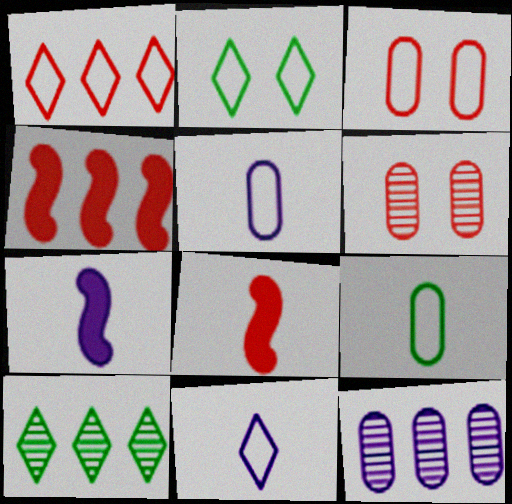[[1, 2, 11], 
[1, 6, 8], 
[2, 8, 12], 
[3, 7, 10]]